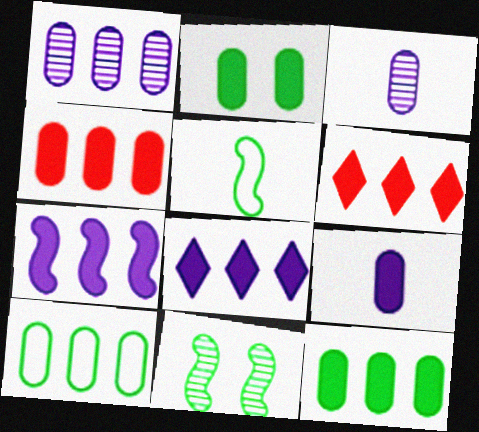[[1, 4, 10], 
[2, 4, 9], 
[6, 7, 12]]